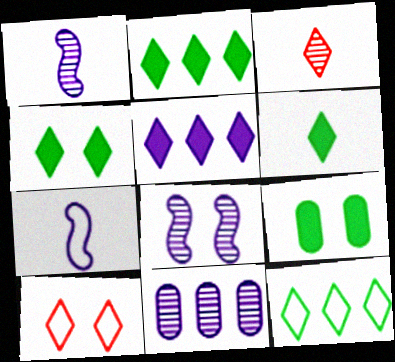[[2, 4, 6], 
[8, 9, 10]]